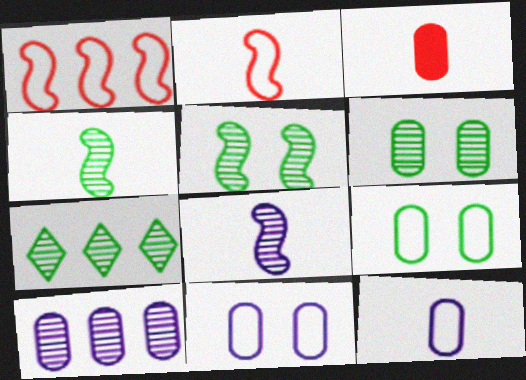[[3, 9, 10], 
[4, 6, 7]]